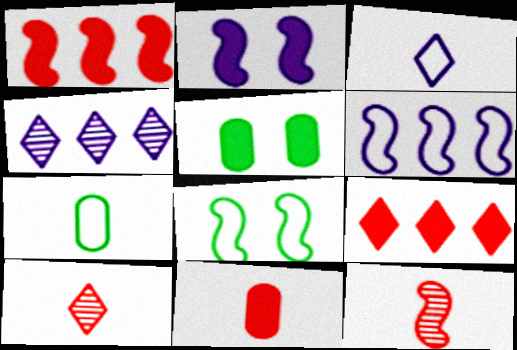[[4, 8, 11], 
[5, 6, 10]]